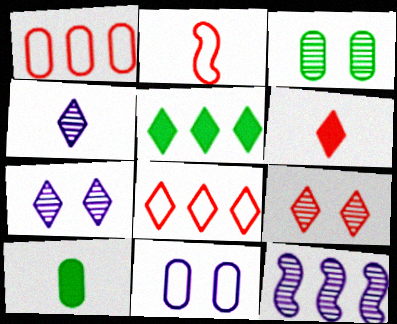[[1, 5, 12], 
[2, 4, 10], 
[6, 8, 9]]